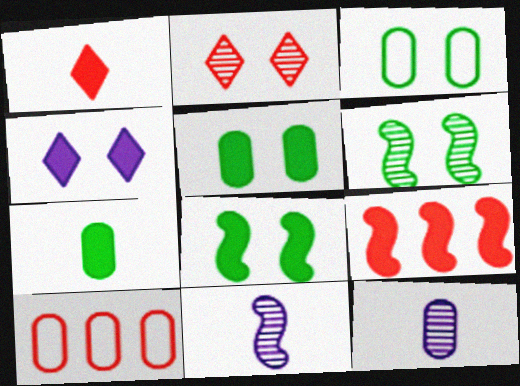[[4, 7, 9], 
[5, 10, 12]]